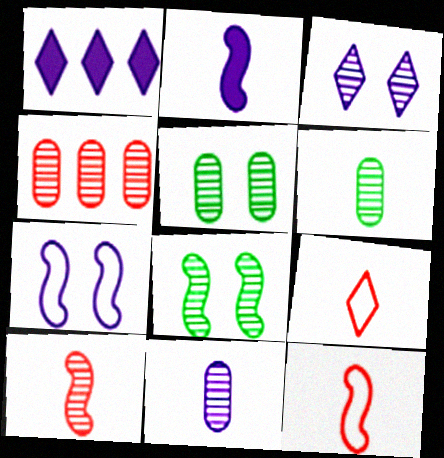[[1, 5, 12], 
[1, 7, 11], 
[2, 6, 9], 
[4, 5, 11]]